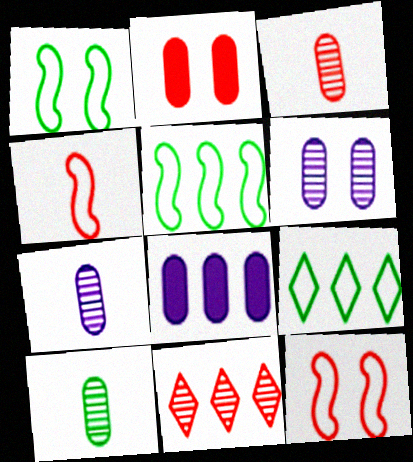[[2, 4, 11], 
[3, 7, 10], 
[5, 8, 11]]